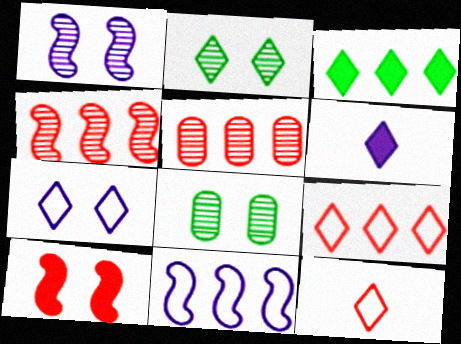[[2, 6, 9], 
[3, 5, 11], 
[5, 10, 12], 
[7, 8, 10]]